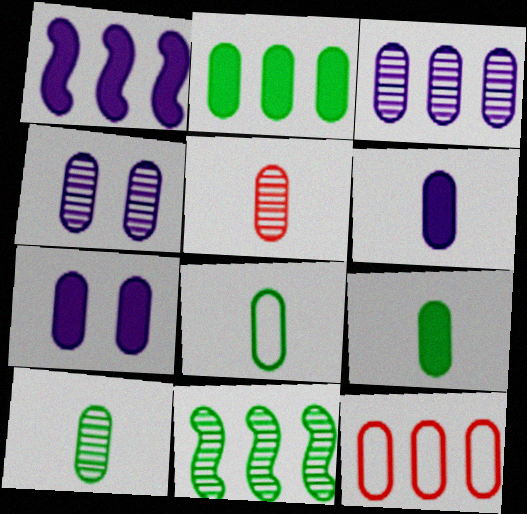[[2, 3, 12], 
[4, 9, 12], 
[5, 6, 8], 
[7, 10, 12], 
[8, 9, 10]]